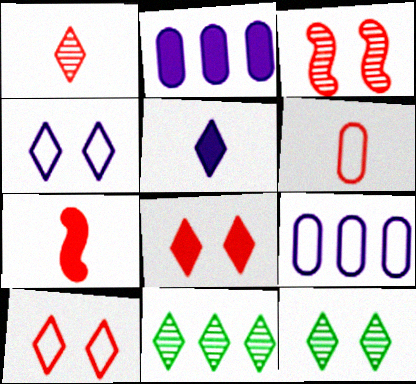[[1, 6, 7], 
[4, 8, 12], 
[5, 10, 11], 
[7, 9, 12]]